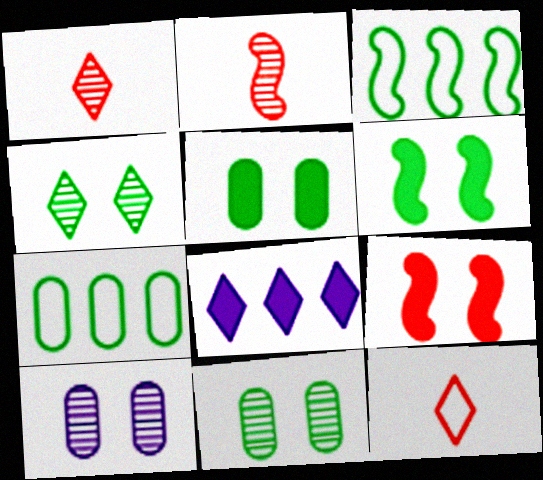[[4, 8, 12]]